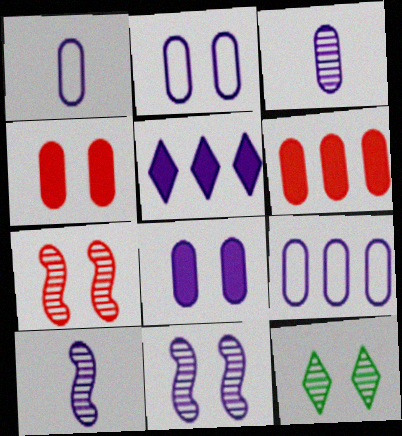[[1, 2, 9], 
[1, 5, 11], 
[2, 5, 10], 
[3, 8, 9]]